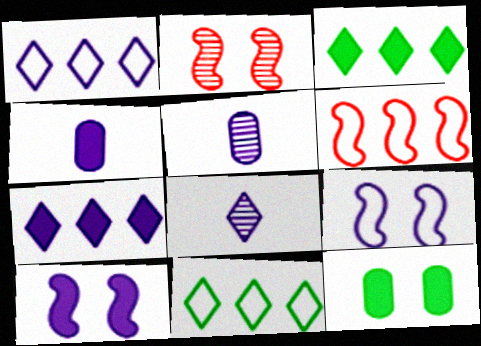[[1, 5, 10], 
[2, 4, 11], 
[4, 7, 10], 
[5, 7, 9], 
[6, 8, 12]]